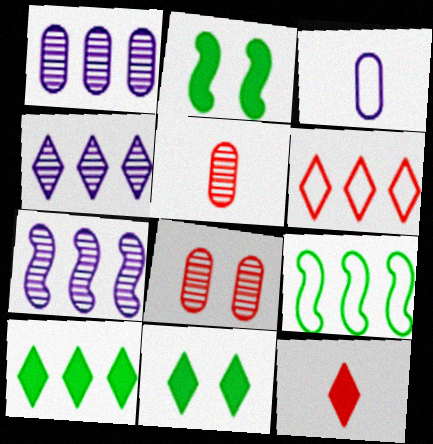[[1, 4, 7], 
[4, 6, 10]]